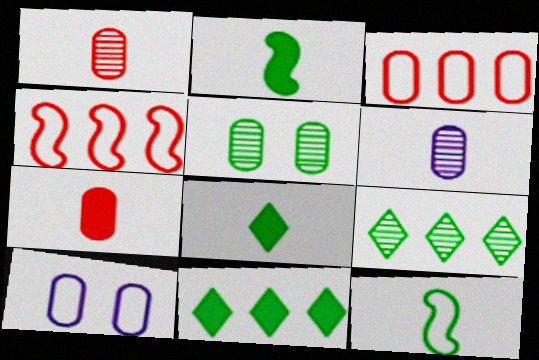[[5, 11, 12]]